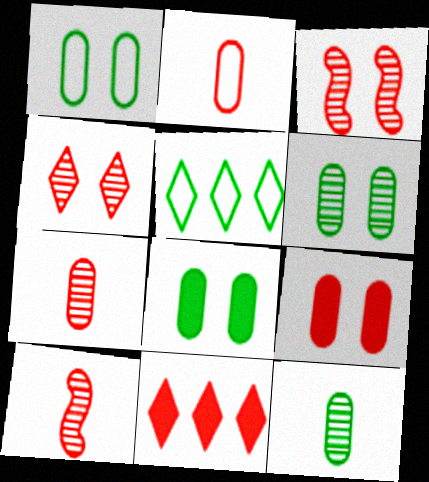[[1, 6, 8], 
[2, 3, 11]]